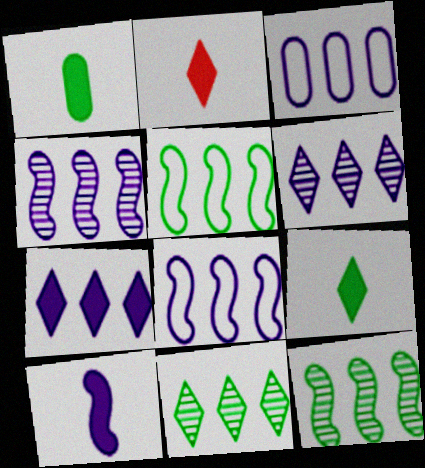[[1, 2, 10], 
[3, 4, 7]]